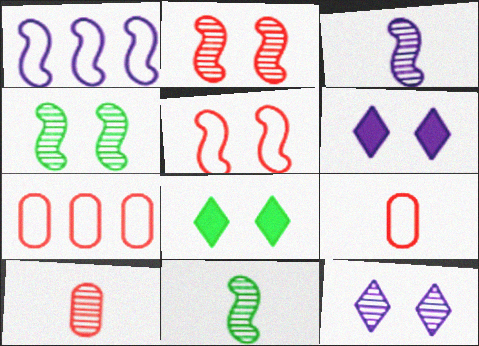[[1, 8, 10], 
[3, 7, 8], 
[6, 7, 11]]